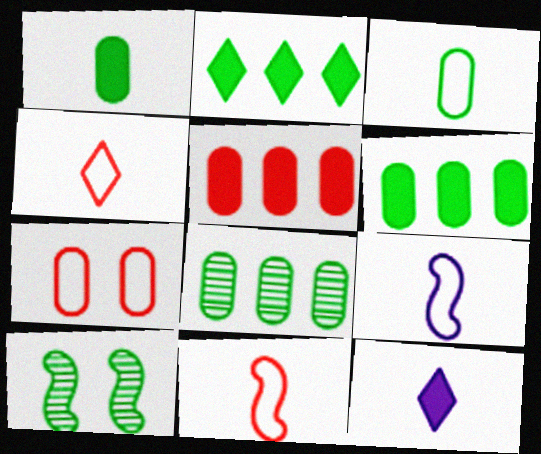[[2, 3, 10], 
[3, 4, 9]]